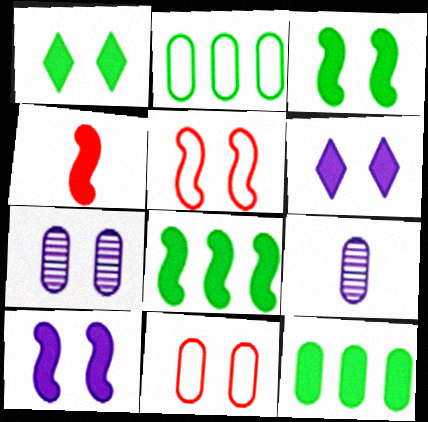[[1, 5, 7], 
[4, 6, 12], 
[4, 8, 10], 
[9, 11, 12]]